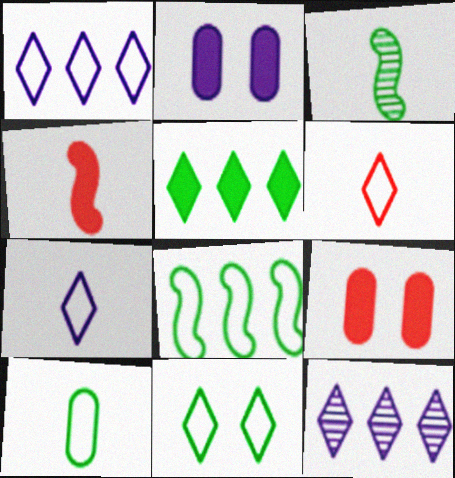[[1, 3, 9], 
[1, 6, 11], 
[2, 4, 5], 
[8, 10, 11]]